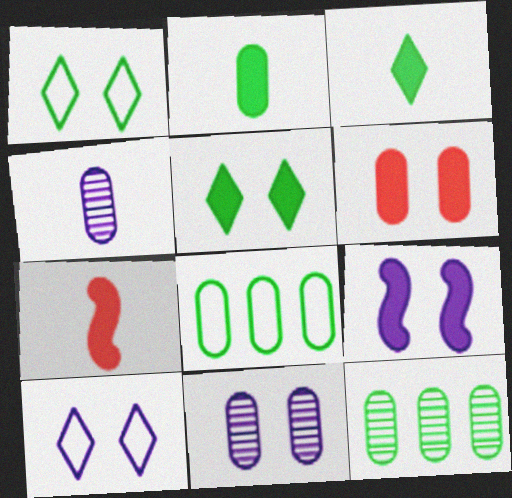[[4, 6, 8], 
[5, 6, 9], 
[7, 10, 12], 
[9, 10, 11]]